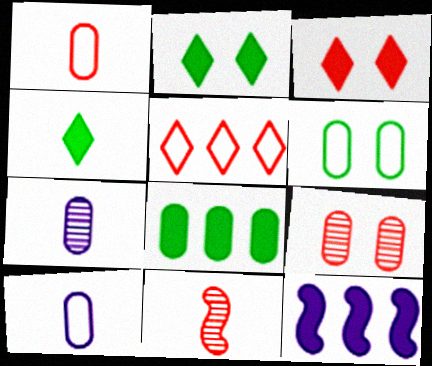[[4, 10, 11], 
[8, 9, 10]]